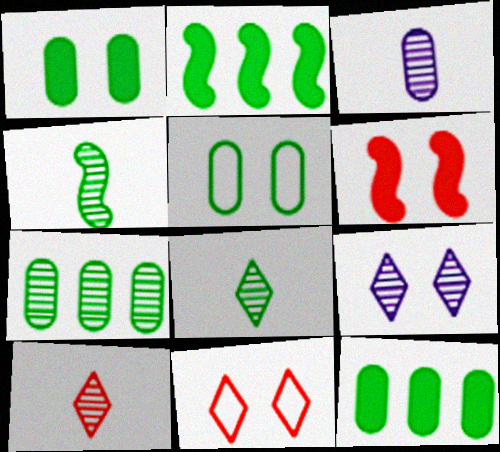[[2, 3, 11], 
[2, 5, 8], 
[3, 4, 10], 
[5, 6, 9]]